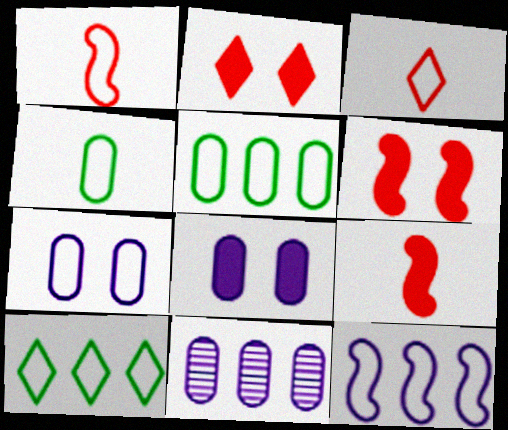[[1, 7, 10]]